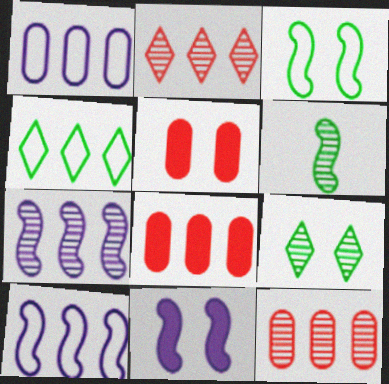[[4, 7, 8]]